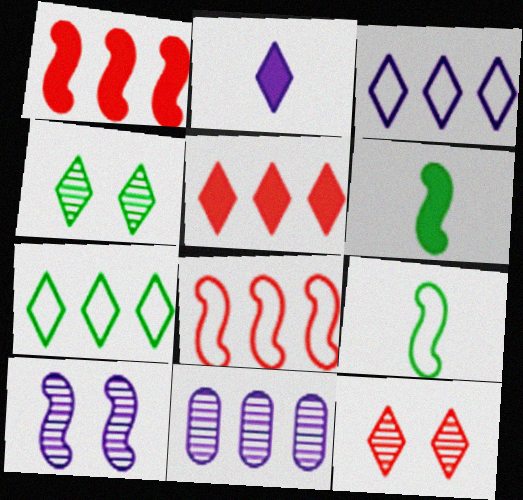[[1, 7, 11], 
[1, 9, 10], 
[2, 7, 12], 
[6, 8, 10]]